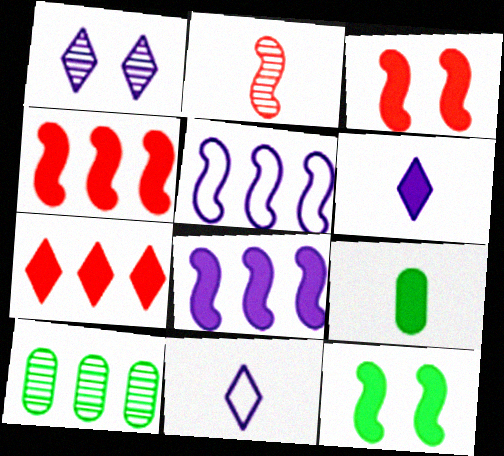[[1, 2, 10], 
[2, 5, 12], 
[2, 9, 11], 
[3, 10, 11], 
[5, 7, 10]]